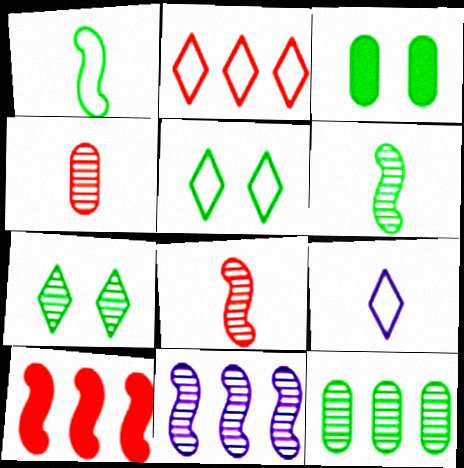[[2, 5, 9], 
[4, 7, 11], 
[6, 7, 12]]